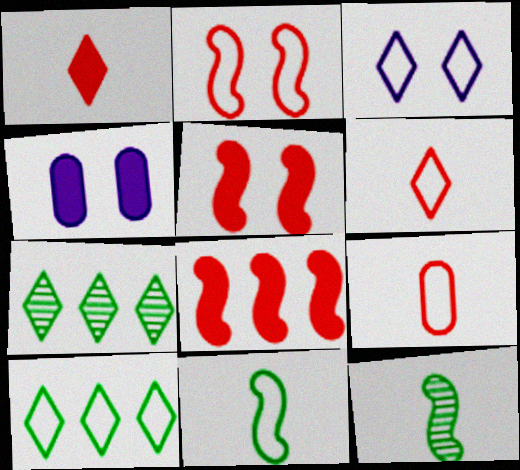[[1, 3, 7], 
[3, 6, 10]]